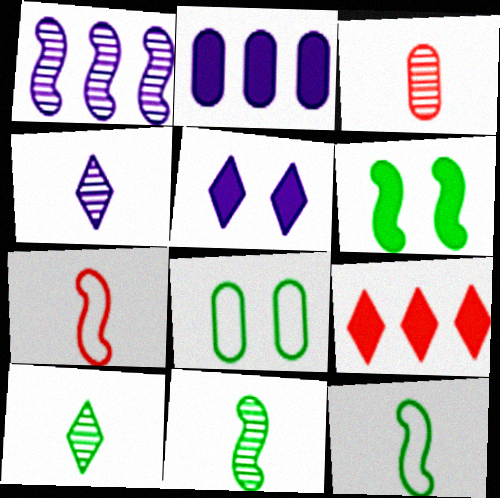[[1, 6, 7], 
[2, 3, 8], 
[3, 4, 11]]